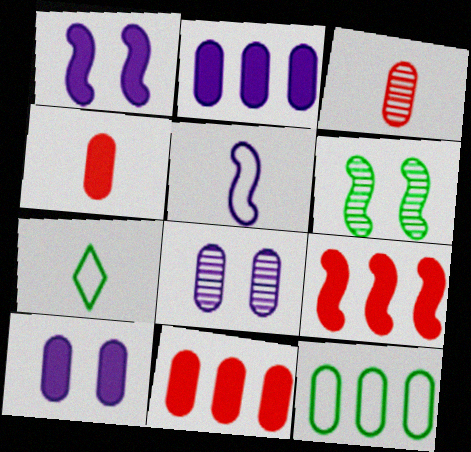[[3, 10, 12], 
[4, 8, 12], 
[5, 6, 9], 
[7, 8, 9]]